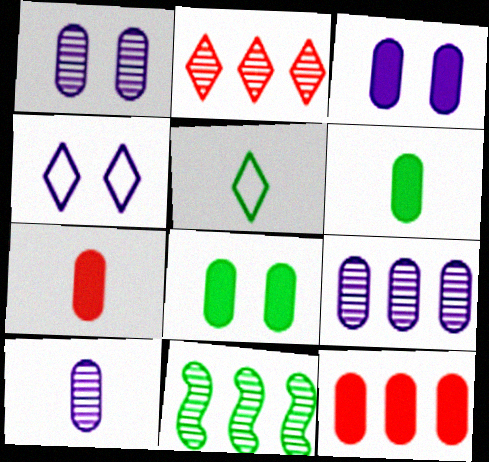[[1, 9, 10], 
[2, 9, 11], 
[3, 6, 12], 
[4, 7, 11], 
[5, 8, 11]]